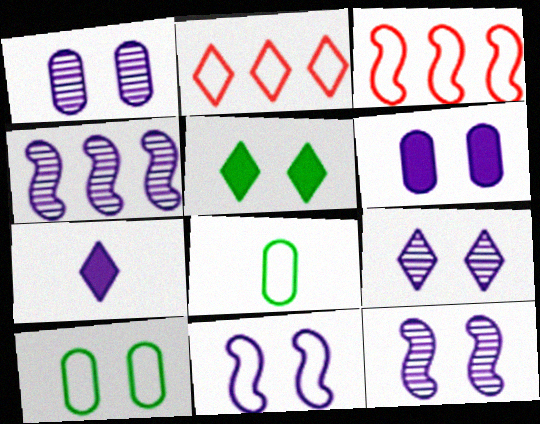[[1, 9, 12], 
[2, 8, 11], 
[6, 9, 11]]